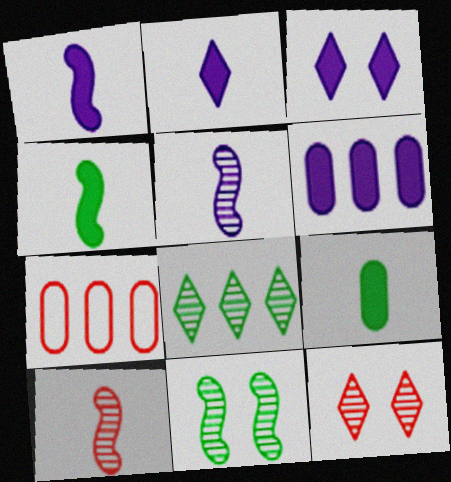[[1, 3, 6], 
[2, 7, 11]]